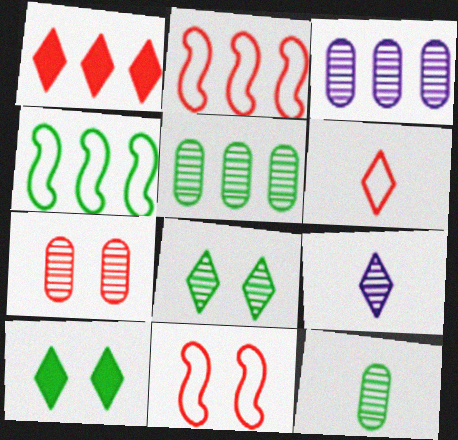[[1, 3, 4], 
[3, 7, 12], 
[4, 10, 12]]